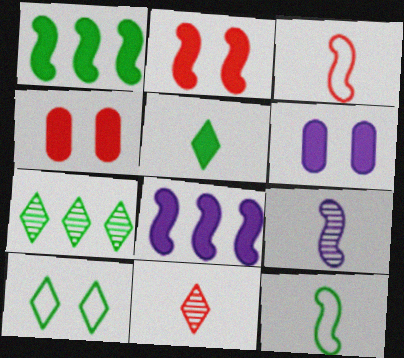[[3, 6, 7], 
[4, 5, 8], 
[5, 7, 10]]